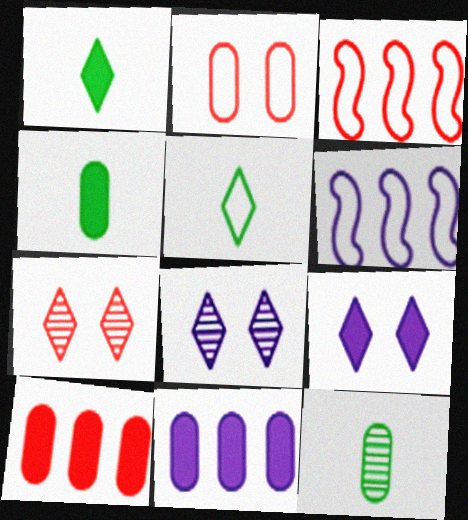[[2, 5, 6], 
[2, 11, 12], 
[3, 4, 8], 
[3, 9, 12], 
[4, 6, 7]]